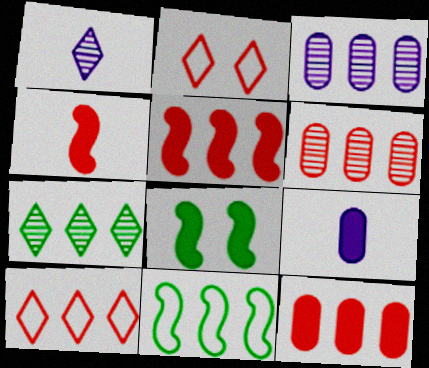[[2, 4, 6], 
[5, 6, 10]]